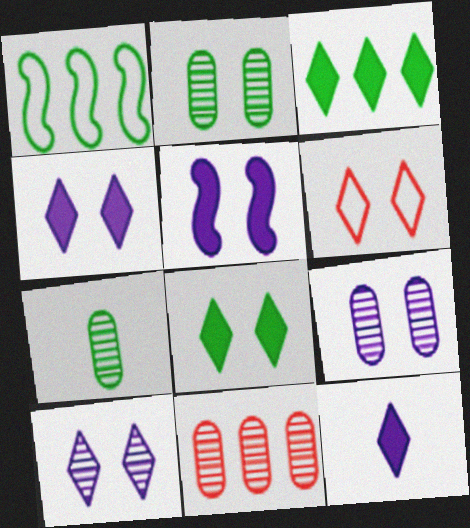[[1, 7, 8], 
[2, 5, 6], 
[6, 8, 10], 
[7, 9, 11]]